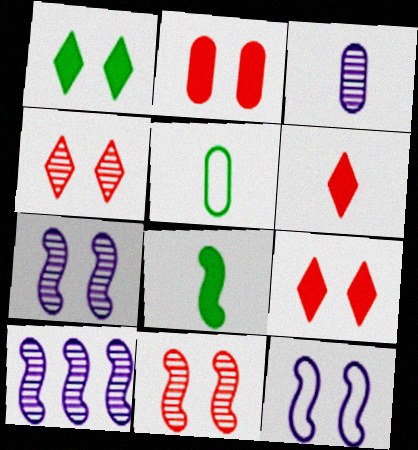[[5, 9, 10]]